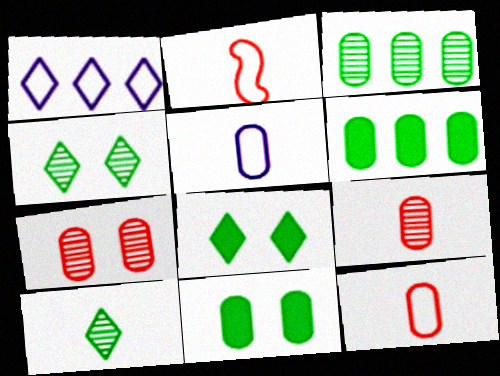[[5, 6, 7]]